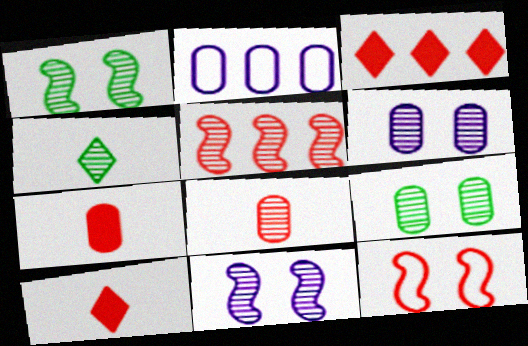[[1, 2, 10], 
[2, 7, 9], 
[3, 8, 12], 
[4, 5, 6]]